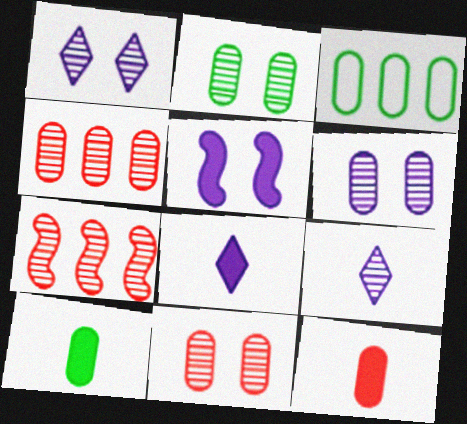[[2, 3, 10], 
[2, 6, 11], 
[2, 7, 9], 
[3, 6, 12]]